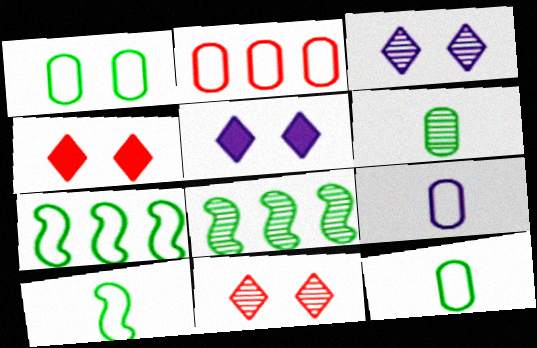[[1, 2, 9], 
[4, 8, 9]]